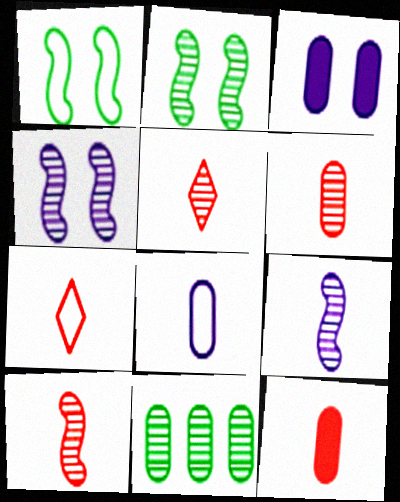[[4, 5, 11], 
[5, 6, 10], 
[7, 10, 12]]